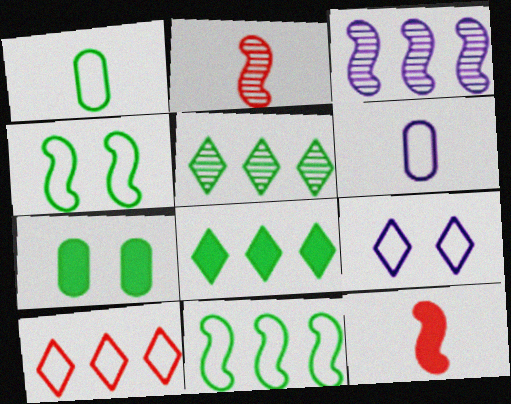[[3, 4, 12], 
[4, 6, 10]]